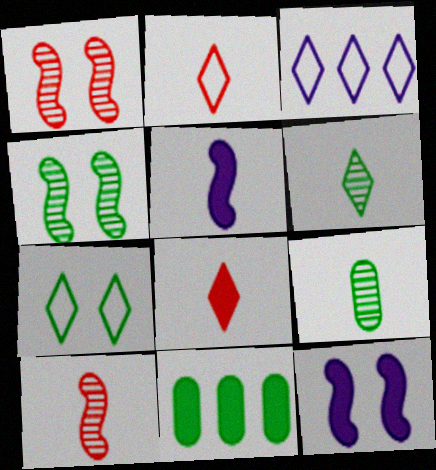[[2, 3, 7], 
[2, 5, 9], 
[8, 11, 12]]